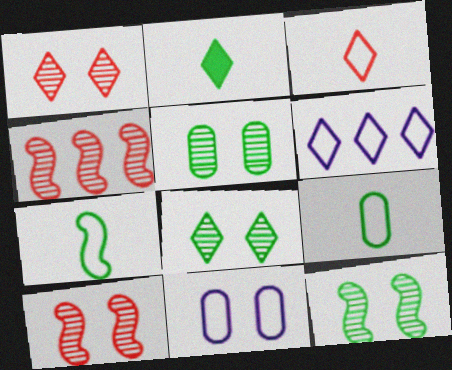[[1, 2, 6], 
[2, 4, 11], 
[5, 8, 12]]